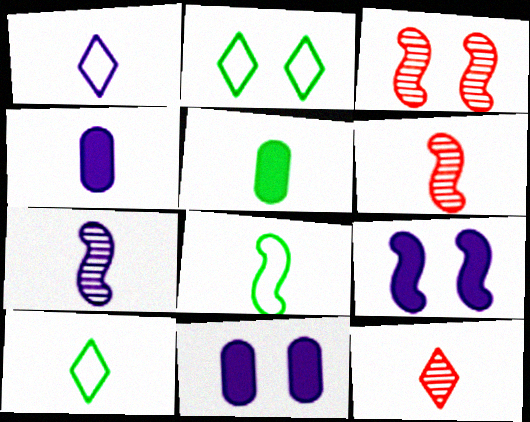[[1, 4, 7], 
[1, 5, 6], 
[2, 3, 11], 
[4, 6, 10], 
[4, 8, 12]]